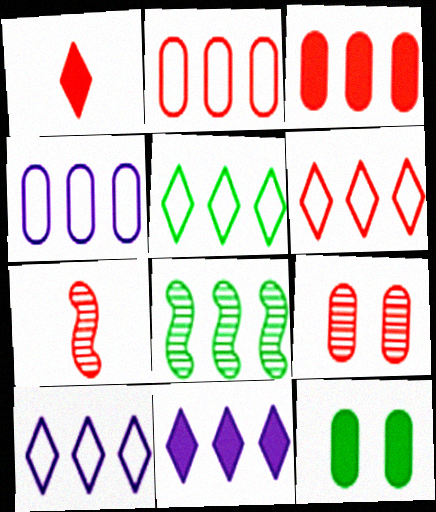[[2, 8, 11], 
[3, 8, 10], 
[5, 6, 10], 
[7, 10, 12]]